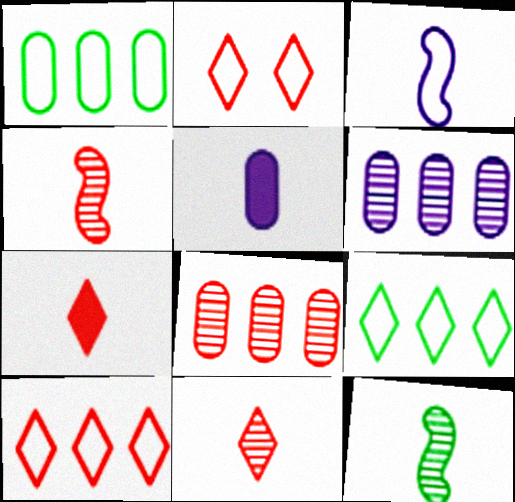[[1, 2, 3]]